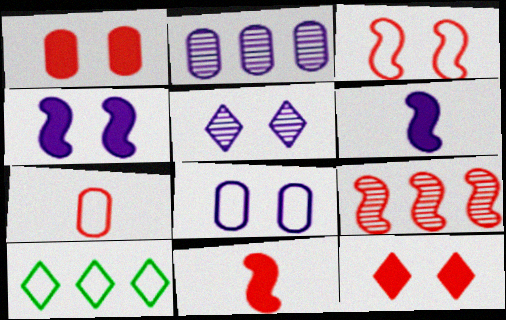[[3, 9, 11], 
[4, 5, 8], 
[7, 9, 12]]